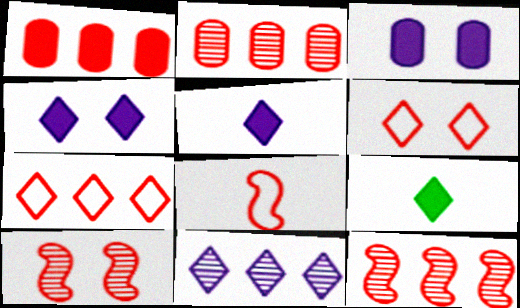[[1, 7, 12], 
[6, 9, 11]]